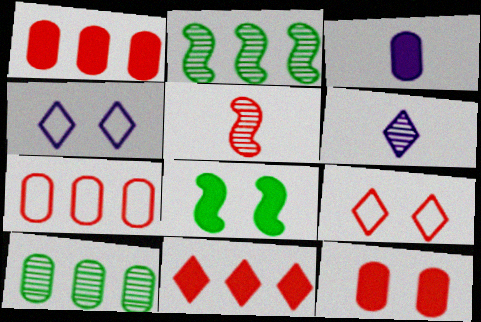[[1, 5, 9], 
[2, 3, 9], 
[3, 8, 11], 
[6, 7, 8]]